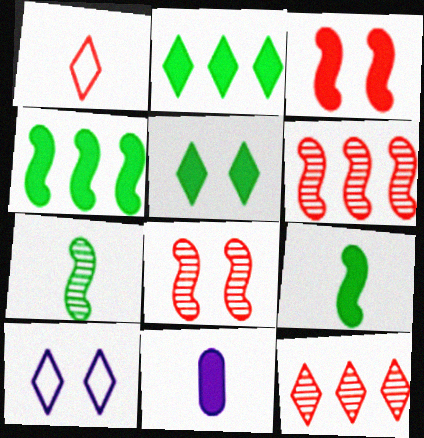[[1, 7, 11], 
[2, 3, 11]]